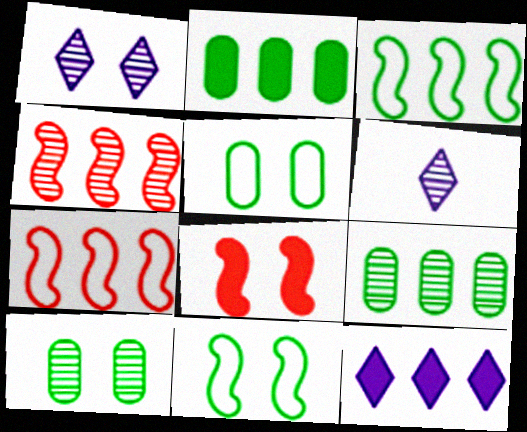[[1, 5, 8], 
[4, 6, 10], 
[7, 9, 12]]